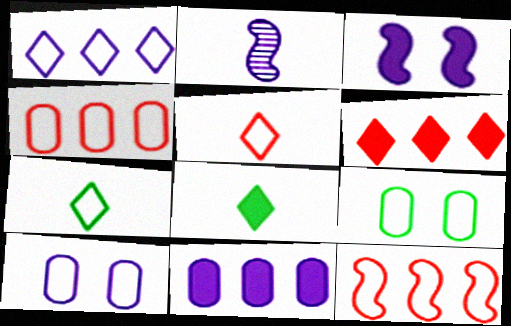[[2, 6, 9], 
[7, 10, 12]]